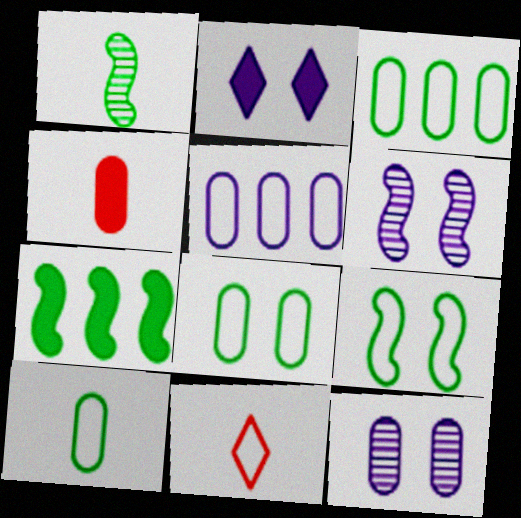[[1, 7, 9], 
[2, 4, 7], 
[3, 4, 12], 
[3, 8, 10], 
[5, 9, 11], 
[7, 11, 12]]